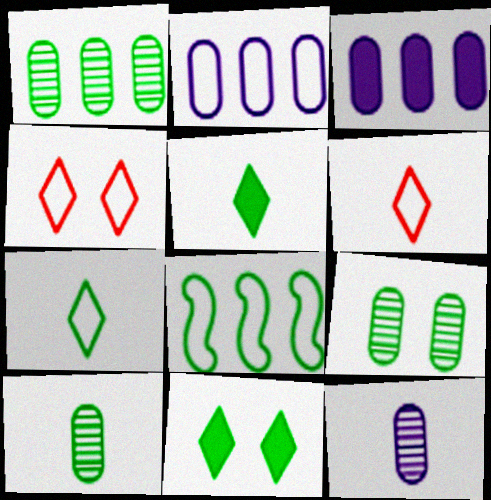[[1, 9, 10], 
[5, 8, 9], 
[8, 10, 11]]